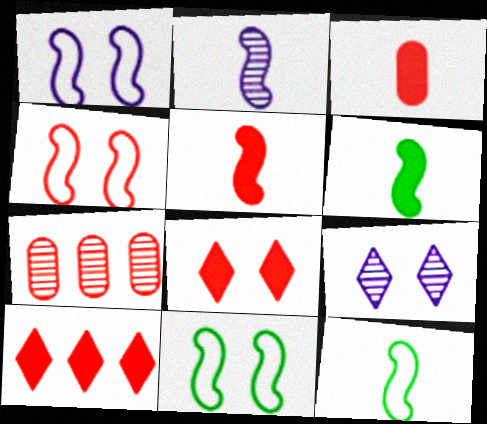[[1, 4, 11], 
[2, 5, 12]]